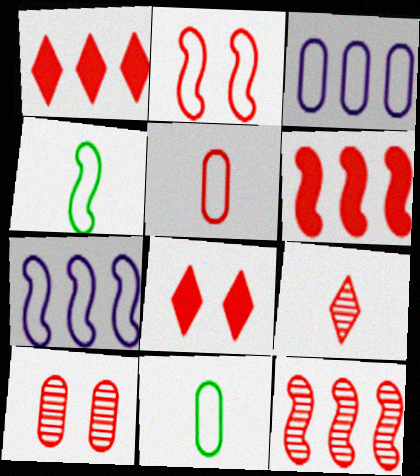[[2, 4, 7], 
[2, 8, 10], 
[5, 8, 12], 
[9, 10, 12]]